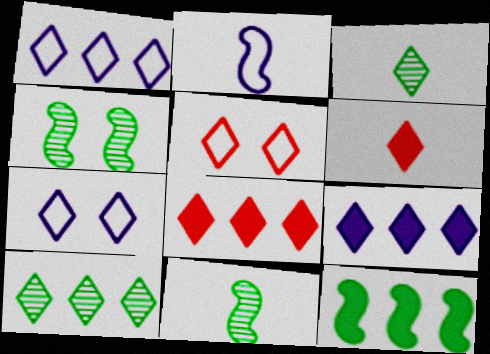[[1, 8, 10], 
[3, 5, 9], 
[3, 7, 8], 
[6, 7, 10]]